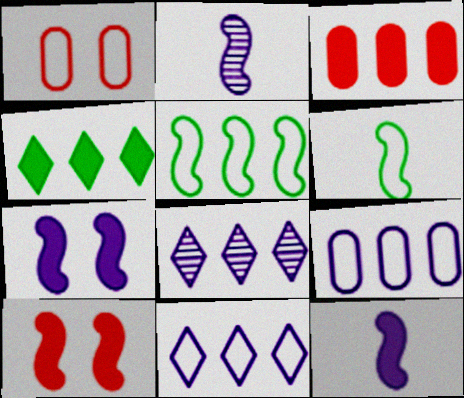[[1, 2, 4], 
[1, 6, 11], 
[2, 5, 10], 
[3, 5, 8]]